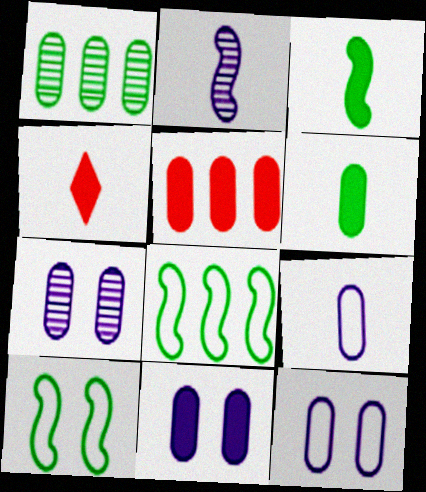[[4, 7, 8], 
[5, 6, 11], 
[7, 11, 12]]